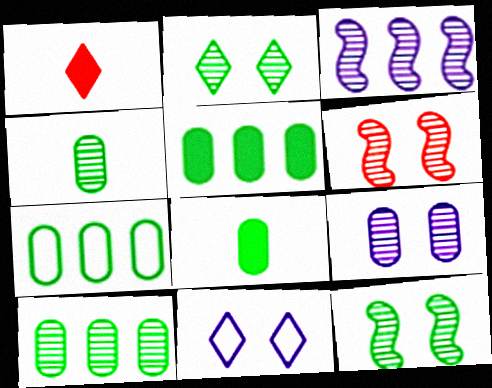[[2, 6, 9], 
[5, 7, 10]]